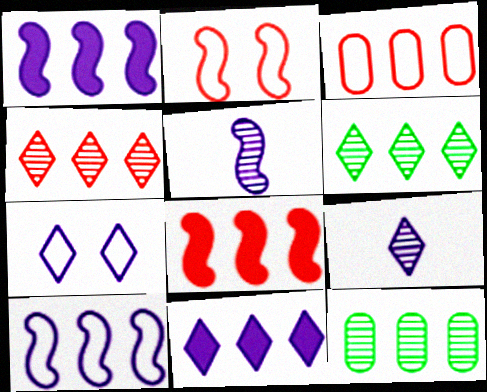[[1, 3, 6], 
[3, 4, 8], 
[7, 9, 11]]